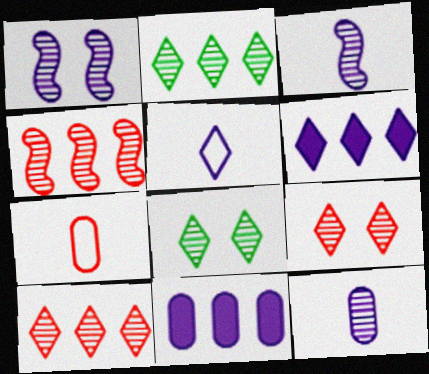[[1, 5, 11], 
[4, 8, 12]]